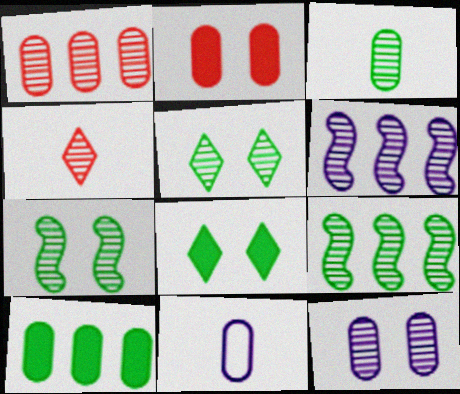[[1, 3, 12], 
[3, 5, 9], 
[4, 9, 12]]